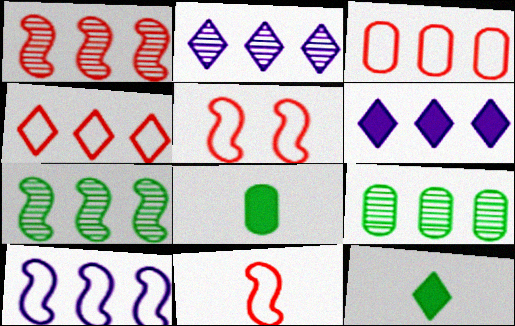[[1, 2, 9], 
[2, 5, 8], 
[3, 6, 7]]